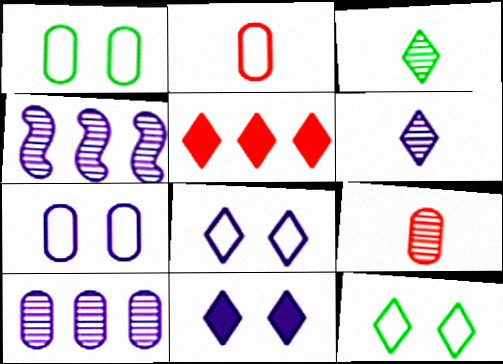[[3, 5, 8], 
[5, 6, 12]]